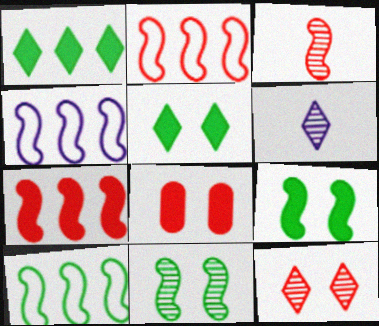[[2, 4, 10], 
[3, 4, 9], 
[6, 8, 10]]